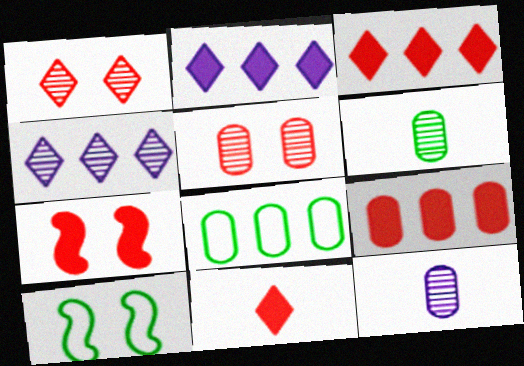[[3, 10, 12], 
[7, 9, 11]]